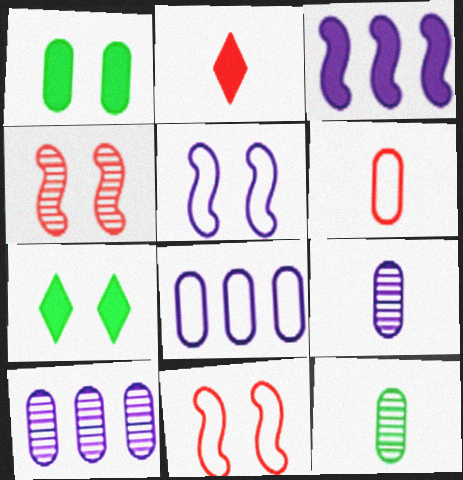[[1, 2, 3], 
[1, 6, 10]]